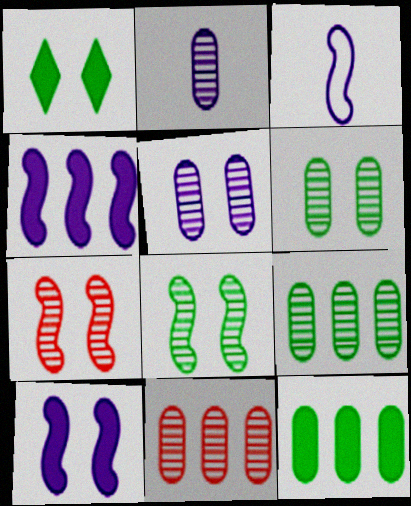[[1, 3, 11], 
[2, 6, 11]]